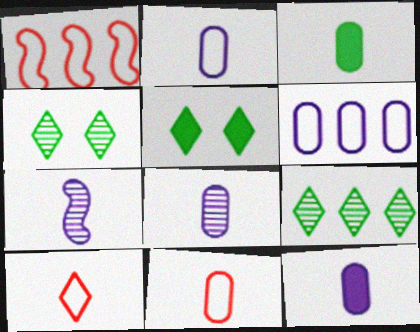[[1, 4, 12], 
[1, 5, 8], 
[2, 8, 12], 
[3, 7, 10], 
[3, 8, 11]]